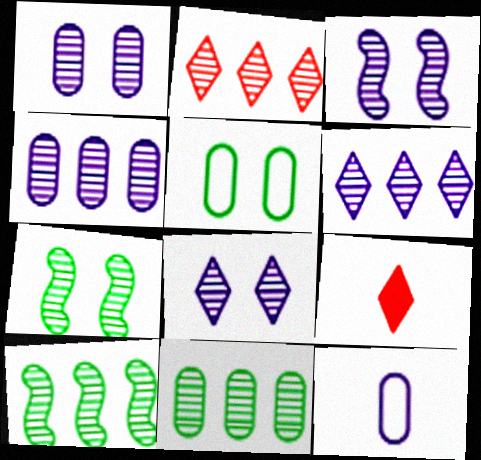[[1, 3, 8], 
[2, 4, 10]]